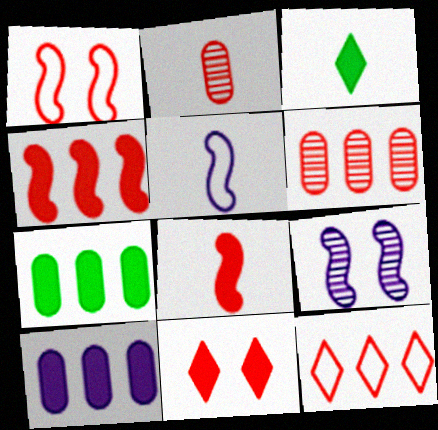[[2, 3, 5], 
[4, 6, 12]]